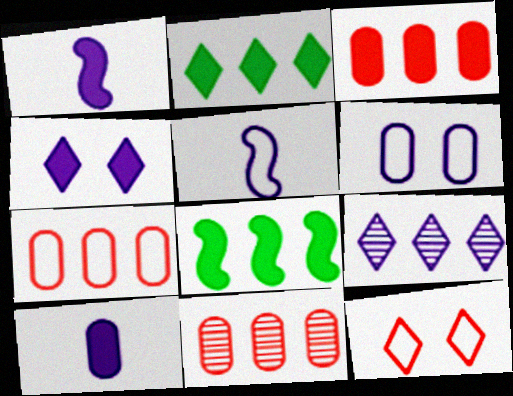[[1, 6, 9], 
[3, 7, 11], 
[7, 8, 9]]